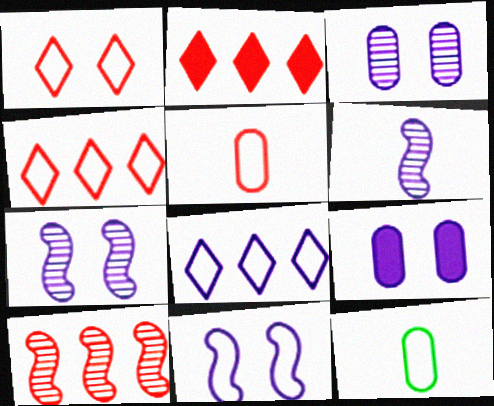[[2, 7, 12], 
[4, 11, 12], 
[6, 8, 9]]